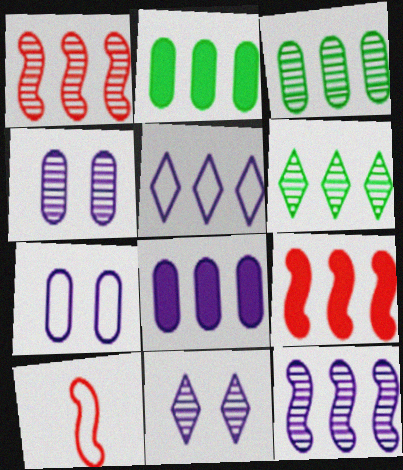[[1, 2, 5], 
[2, 10, 11], 
[3, 5, 9], 
[5, 8, 12]]